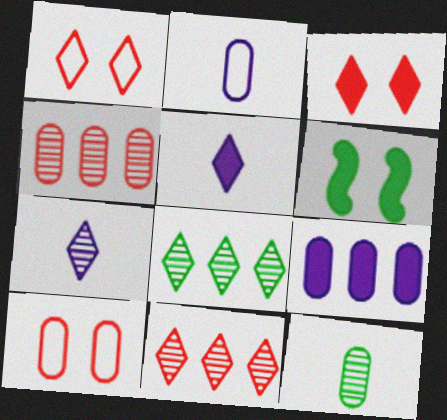[[1, 5, 8], 
[2, 6, 11], 
[9, 10, 12]]